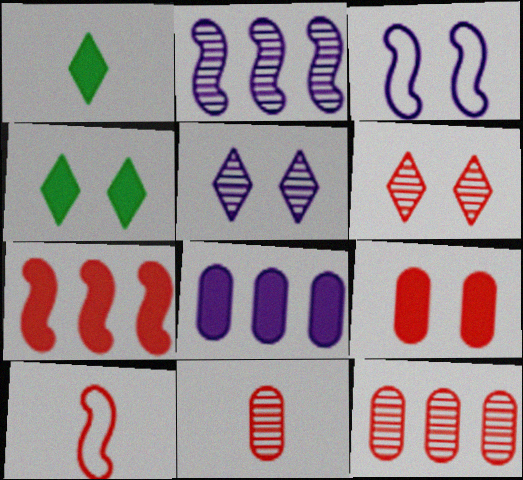[[1, 3, 12]]